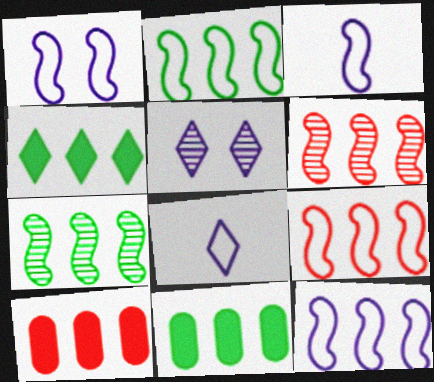[[1, 3, 12], 
[2, 9, 12]]